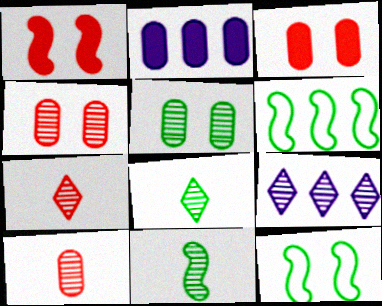[[2, 7, 12], 
[4, 9, 11]]